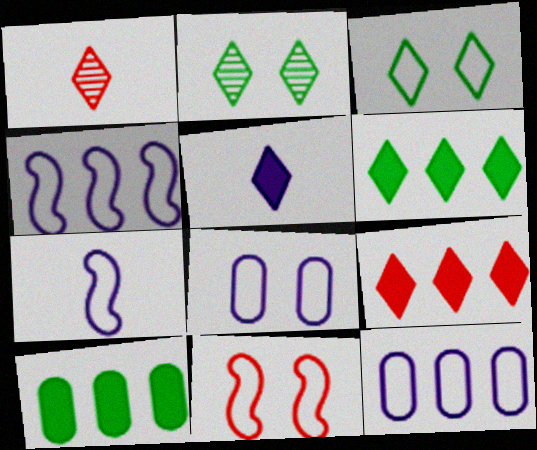[[3, 8, 11]]